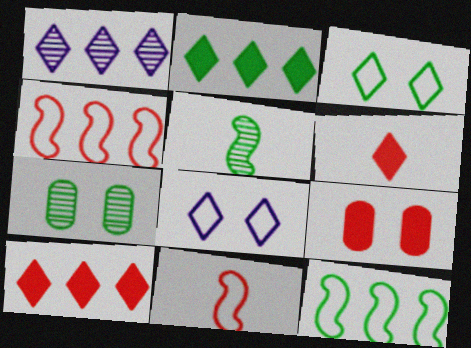[[1, 3, 6]]